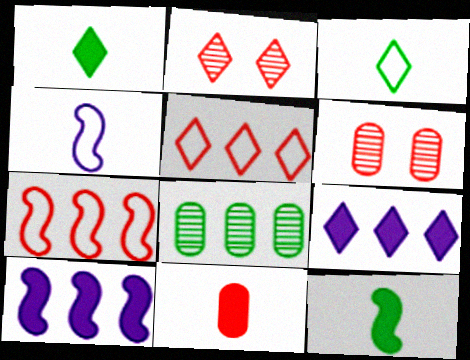[[2, 3, 9], 
[2, 7, 11], 
[3, 6, 10], 
[5, 8, 10], 
[7, 8, 9]]